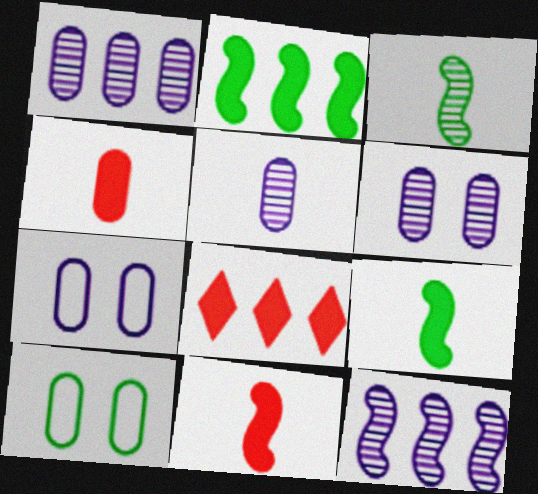[[1, 4, 10], 
[1, 5, 6], 
[3, 7, 8]]